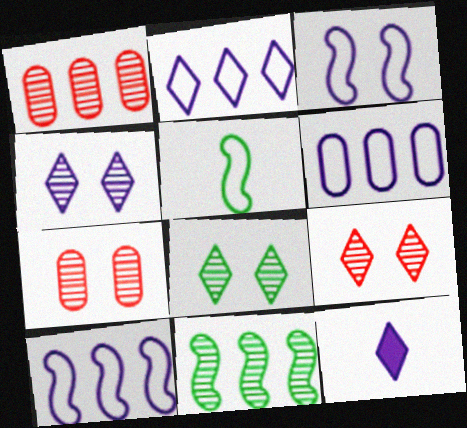[[2, 4, 12], 
[2, 6, 10], 
[4, 8, 9]]